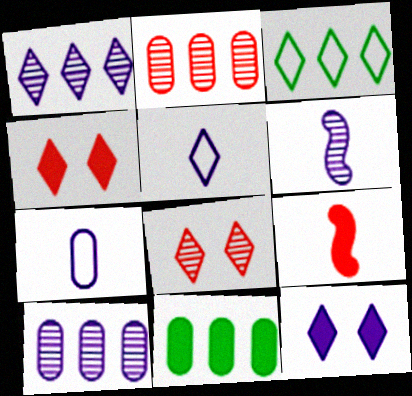[[1, 5, 12], 
[9, 11, 12]]